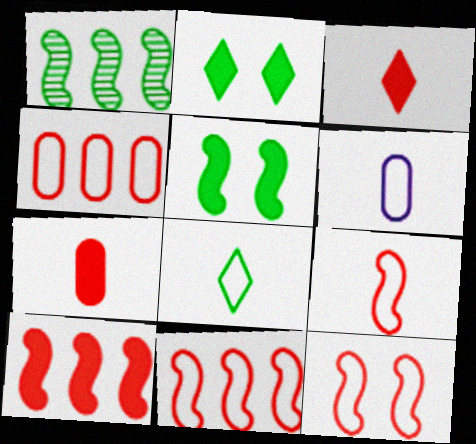[[6, 8, 9], 
[9, 11, 12]]